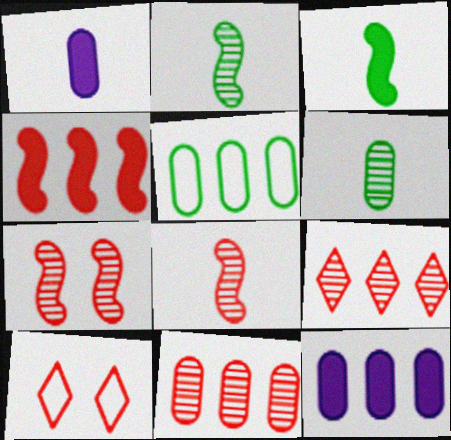[[2, 10, 12], 
[5, 11, 12]]